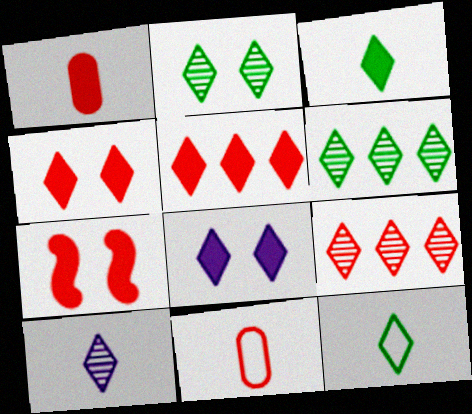[[1, 5, 7], 
[2, 9, 10], 
[3, 5, 8], 
[7, 9, 11], 
[8, 9, 12]]